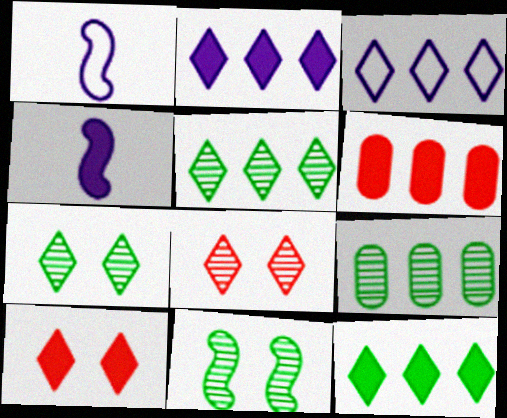[[1, 6, 7], 
[1, 9, 10]]